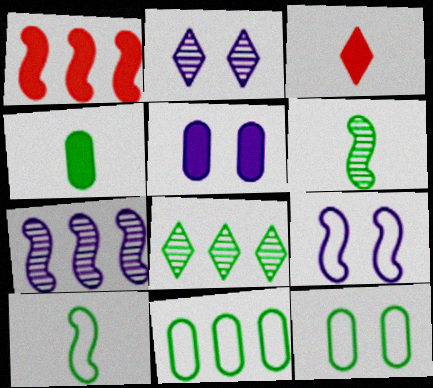[[1, 6, 9], 
[2, 5, 9], 
[3, 7, 12]]